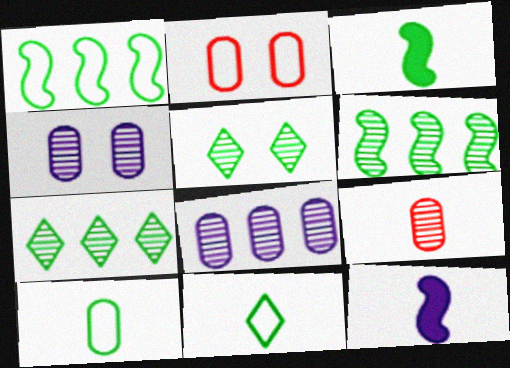[[2, 7, 12], 
[9, 11, 12]]